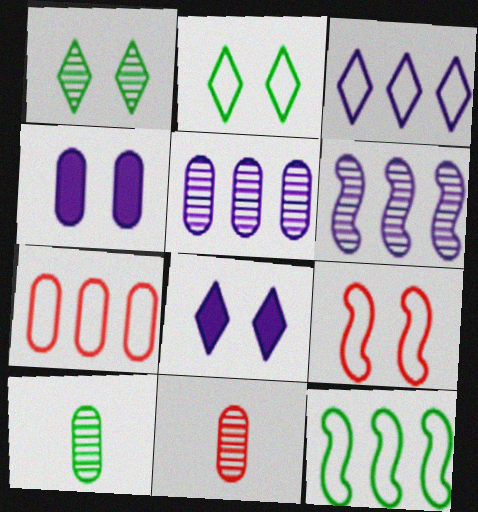[[1, 4, 9], 
[1, 6, 11], 
[3, 7, 12], 
[4, 7, 10], 
[8, 11, 12]]